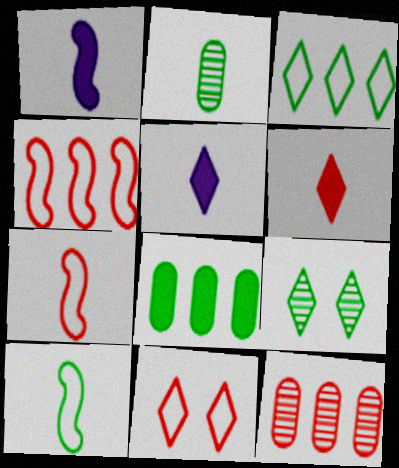[[2, 5, 7], 
[8, 9, 10]]